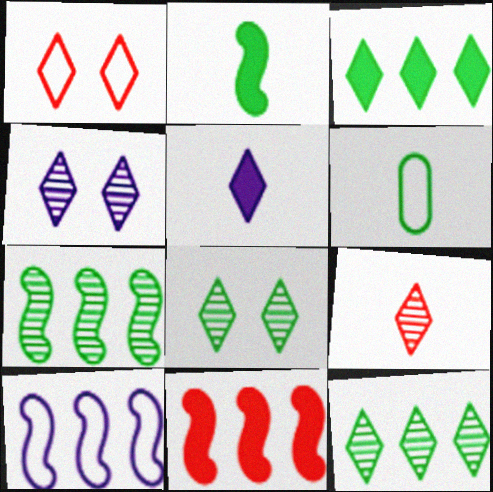[[1, 5, 12], 
[1, 6, 10], 
[4, 6, 11], 
[4, 9, 12], 
[7, 10, 11]]